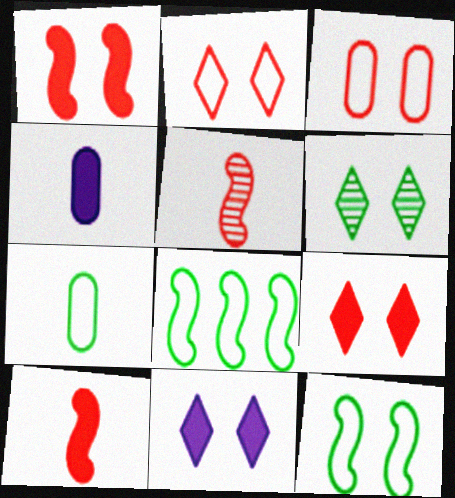[[2, 6, 11]]